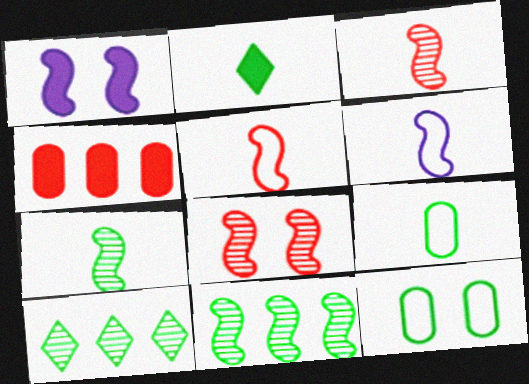[[1, 2, 4], 
[1, 5, 11], 
[2, 7, 9], 
[2, 11, 12]]